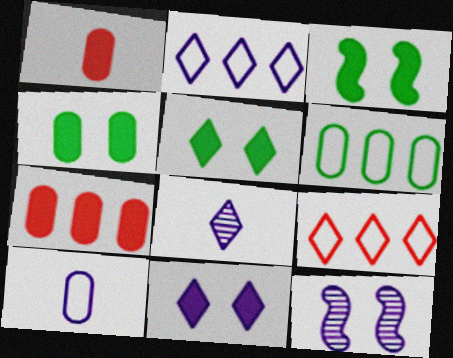[[2, 8, 11], 
[3, 4, 5], 
[5, 8, 9]]